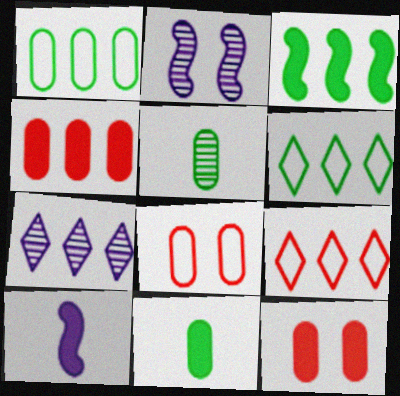[[2, 9, 11]]